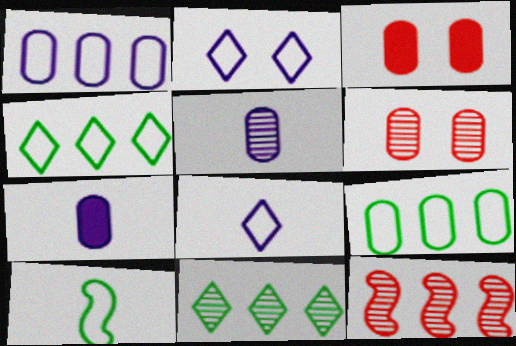[[3, 5, 9], 
[6, 7, 9]]